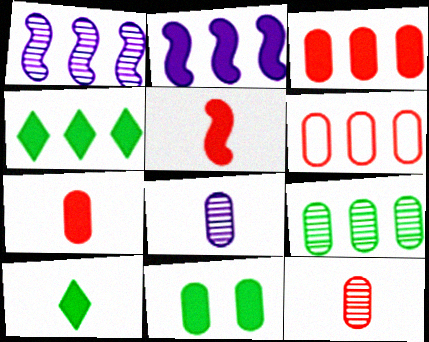[[1, 4, 6], 
[2, 3, 4], 
[6, 8, 11]]